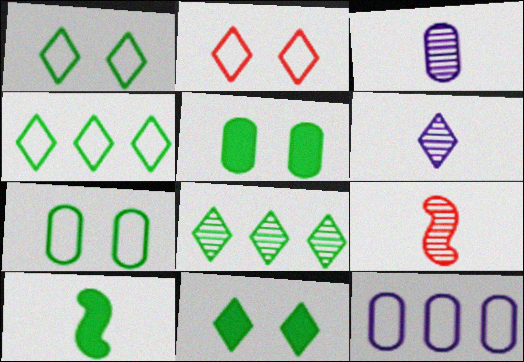[[7, 8, 10], 
[9, 11, 12]]